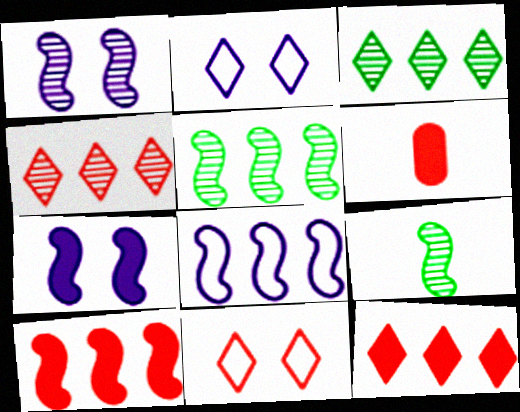[[2, 5, 6], 
[5, 8, 10]]